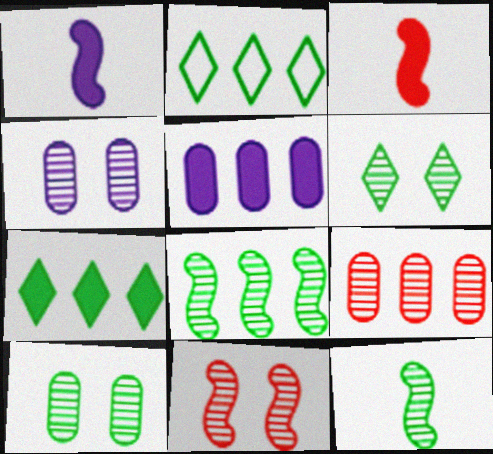[[2, 3, 4], 
[4, 6, 11]]